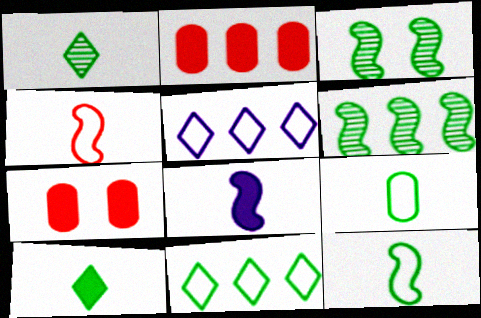[[2, 5, 6]]